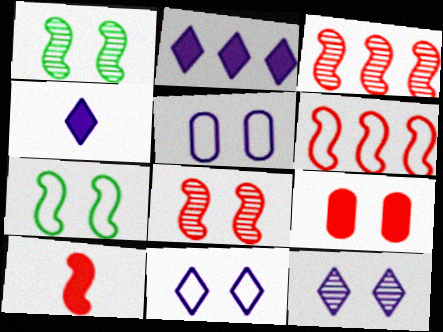[[1, 9, 11], 
[6, 8, 10], 
[7, 9, 12]]